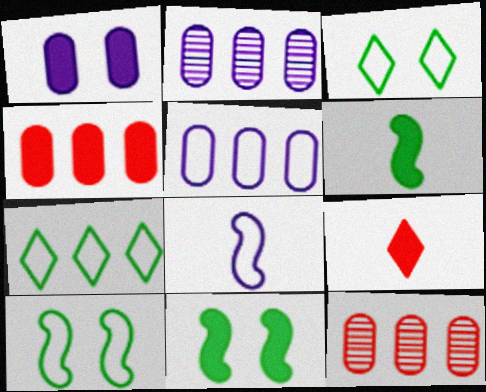[[2, 9, 10]]